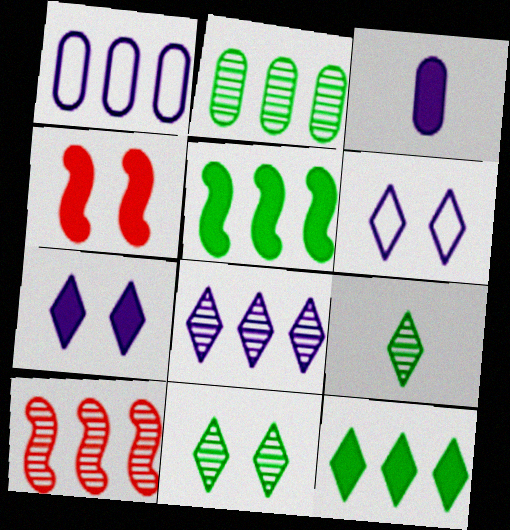[[1, 4, 9], 
[1, 10, 12], 
[2, 8, 10], 
[3, 4, 12]]